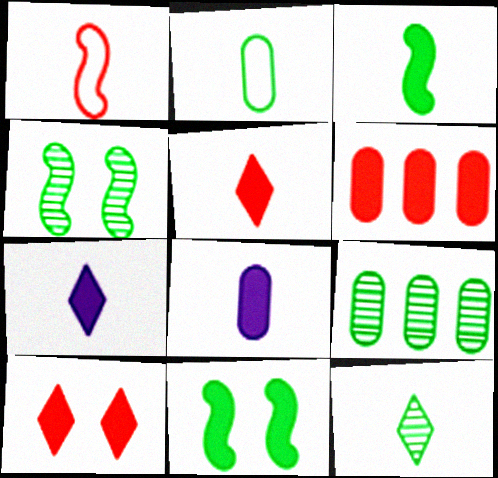[[1, 8, 12], 
[2, 3, 12], 
[3, 5, 8], 
[4, 9, 12], 
[6, 7, 11]]